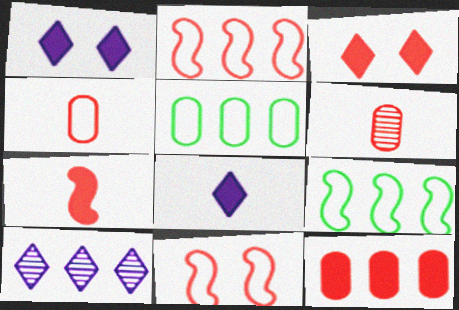[[1, 6, 9], 
[2, 3, 6], 
[3, 7, 12], 
[9, 10, 12]]